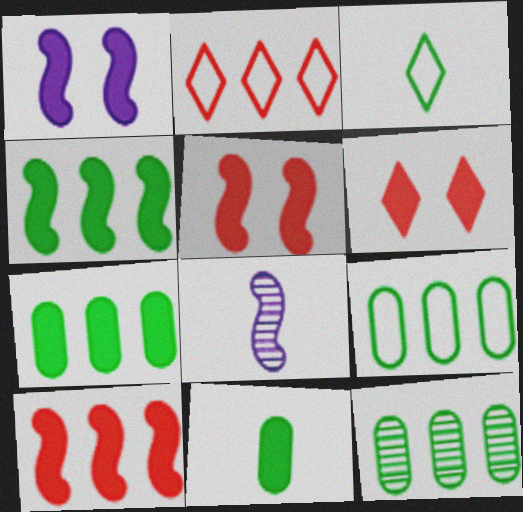[[6, 8, 9], 
[7, 9, 12]]